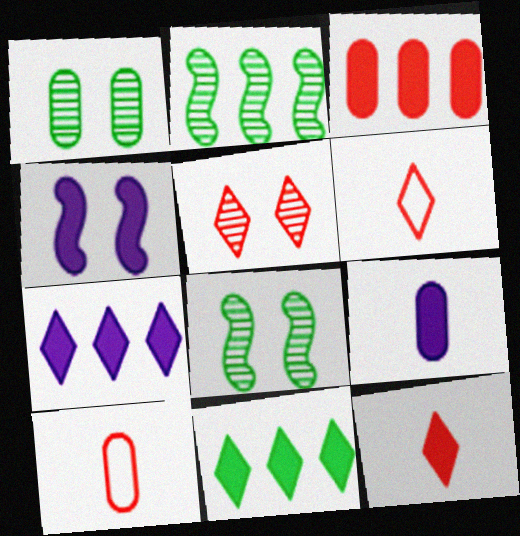[[4, 7, 9], 
[7, 8, 10]]